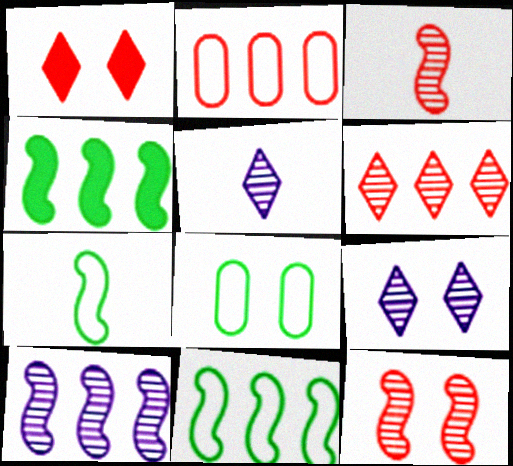[[1, 2, 3]]